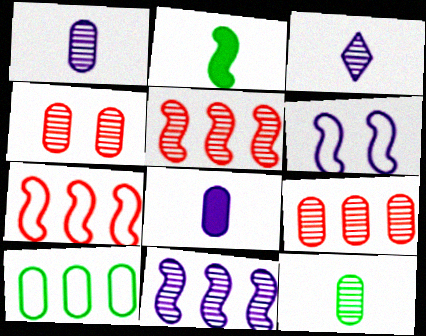[[2, 5, 6], 
[4, 8, 10]]